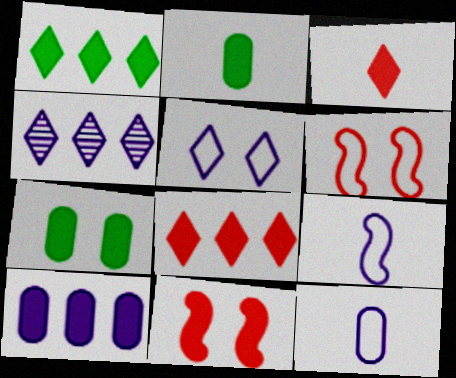[[2, 4, 6]]